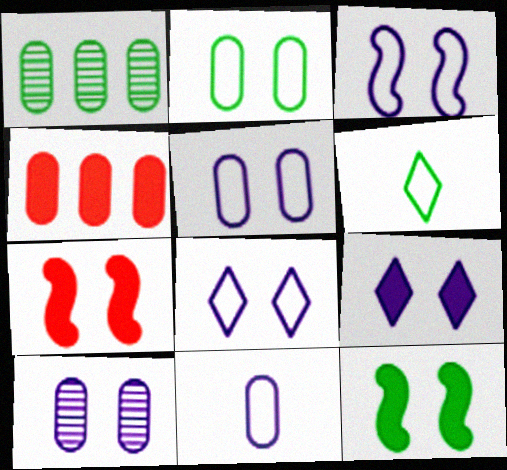[[1, 6, 12], 
[3, 5, 8], 
[3, 9, 10]]